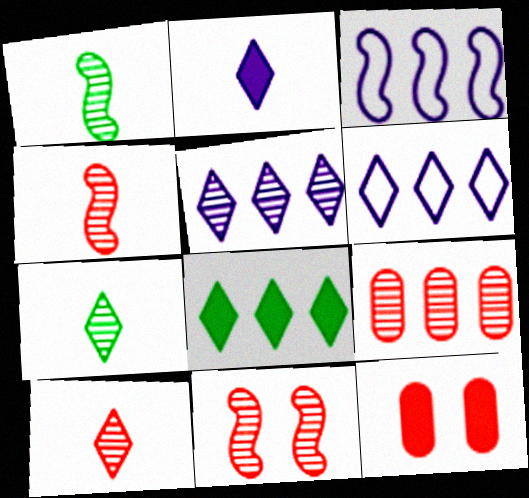[[1, 6, 12], 
[3, 7, 12], 
[3, 8, 9], 
[9, 10, 11]]